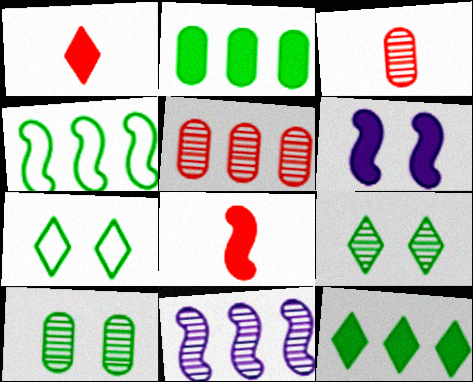[[1, 2, 6], 
[3, 9, 11]]